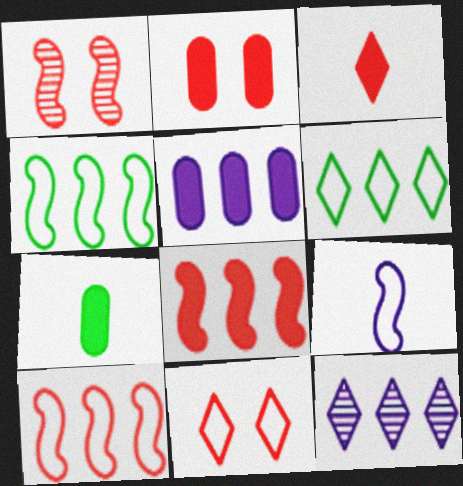[[1, 2, 11], 
[2, 3, 8], 
[2, 5, 7]]